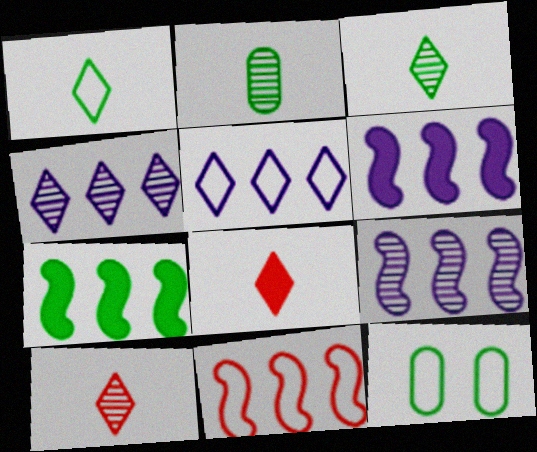[[3, 7, 12], 
[6, 10, 12], 
[7, 9, 11], 
[8, 9, 12]]